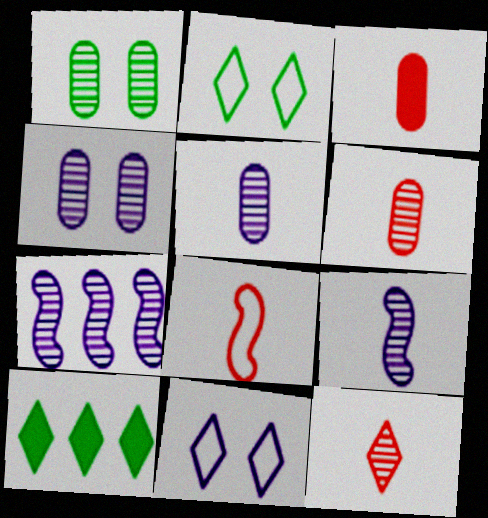[[1, 7, 12], 
[2, 3, 7], 
[3, 8, 12], 
[4, 8, 10], 
[10, 11, 12]]